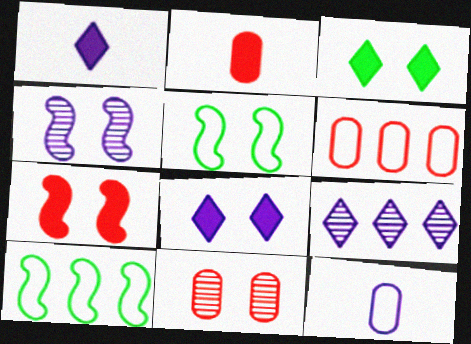[[1, 10, 11], 
[2, 5, 9], 
[2, 6, 11], 
[4, 5, 7], 
[5, 8, 11]]